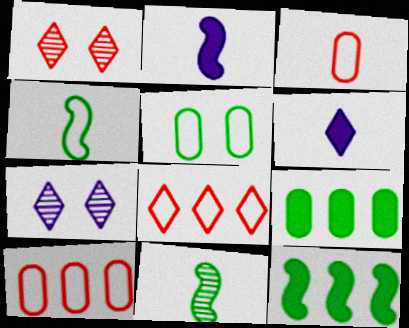[[3, 6, 11], 
[3, 7, 12]]